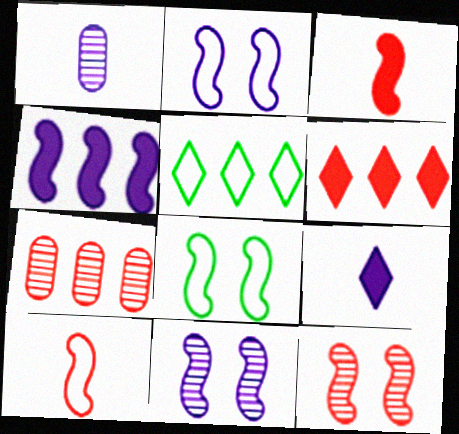[[1, 6, 8], 
[4, 5, 7], 
[7, 8, 9]]